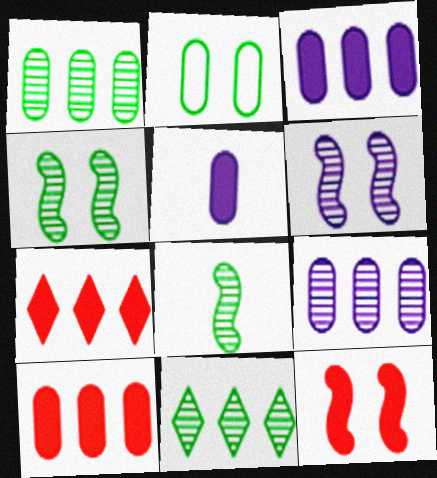[]